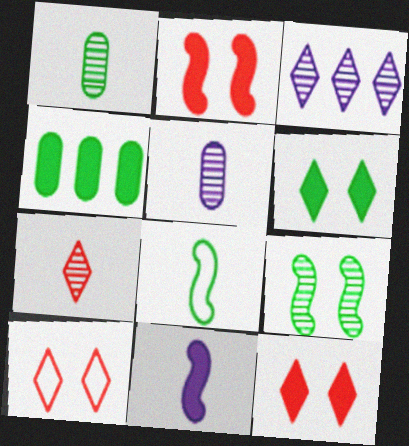[[4, 11, 12]]